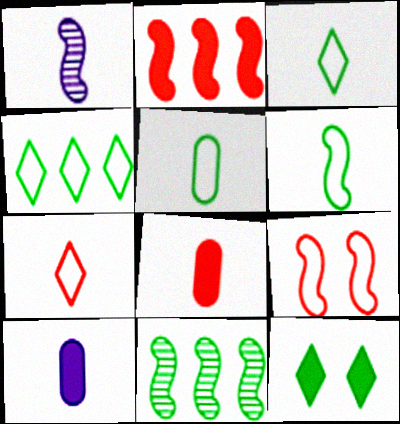[[1, 3, 8], 
[2, 10, 12], 
[3, 5, 6], 
[5, 11, 12]]